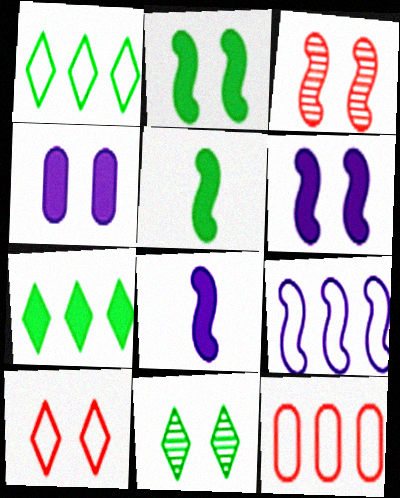[[1, 9, 12], 
[3, 5, 9], 
[8, 11, 12]]